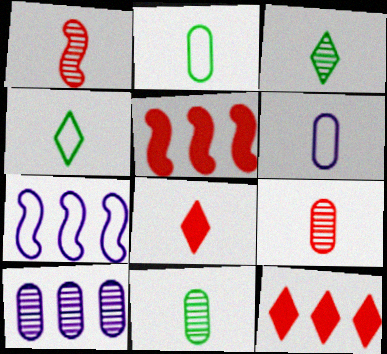[]